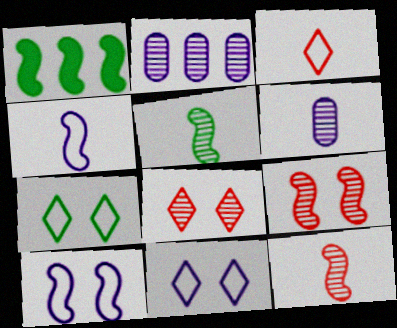[[1, 4, 9], 
[1, 10, 12], 
[2, 5, 8]]